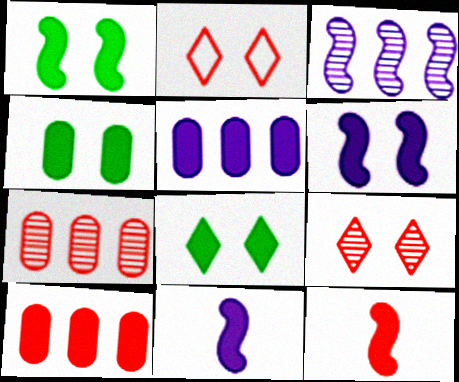[[1, 4, 8], 
[2, 7, 12], 
[5, 8, 12], 
[8, 10, 11]]